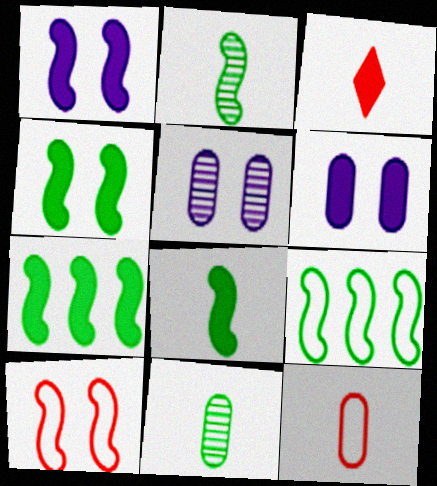[[2, 4, 9], 
[3, 5, 9], 
[3, 6, 7], 
[4, 7, 8]]